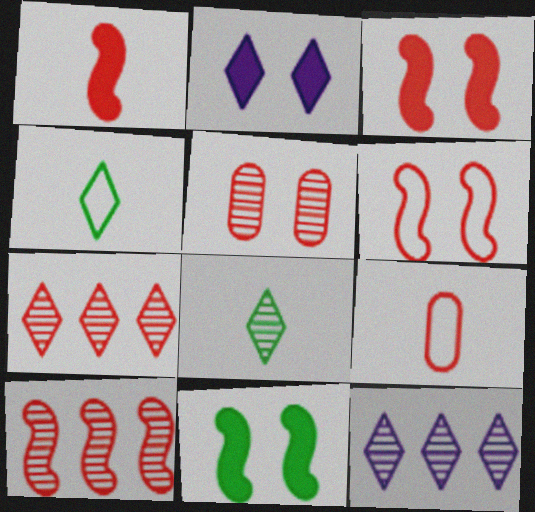[[1, 6, 10], 
[2, 4, 7], 
[3, 7, 9], 
[9, 11, 12]]